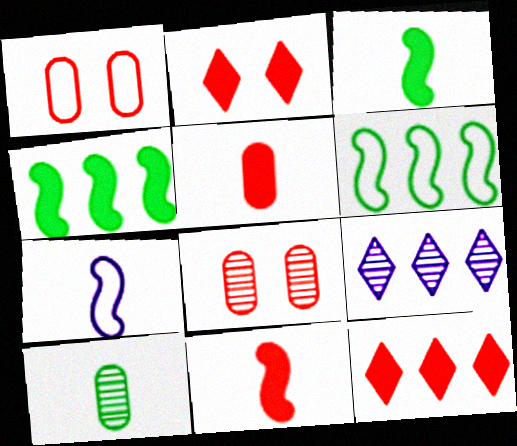[[1, 3, 9]]